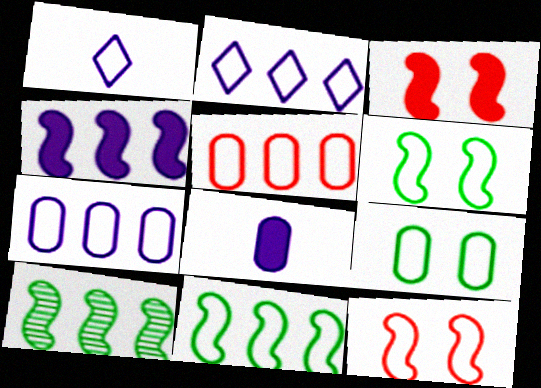[[1, 5, 6], 
[2, 5, 11]]